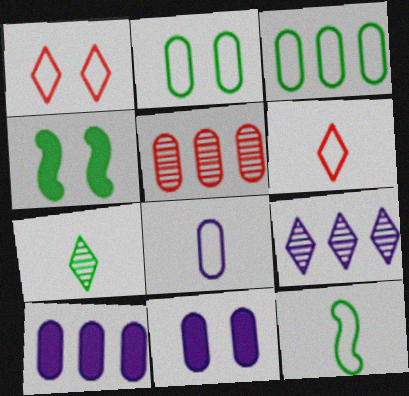[[3, 4, 7], 
[3, 5, 10], 
[6, 8, 12]]